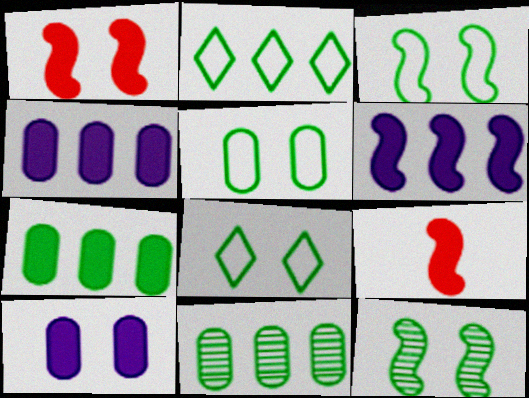[[3, 5, 8]]